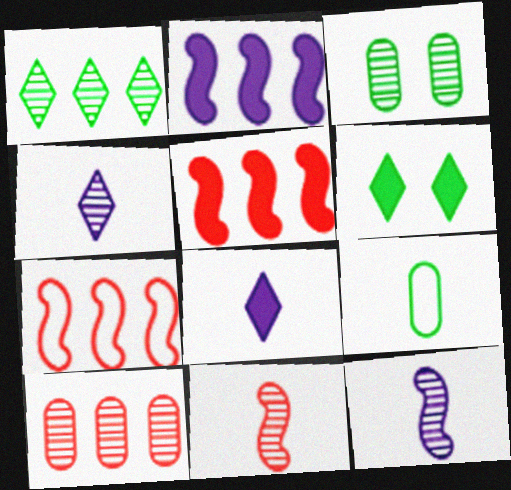[[3, 7, 8], 
[8, 9, 11]]